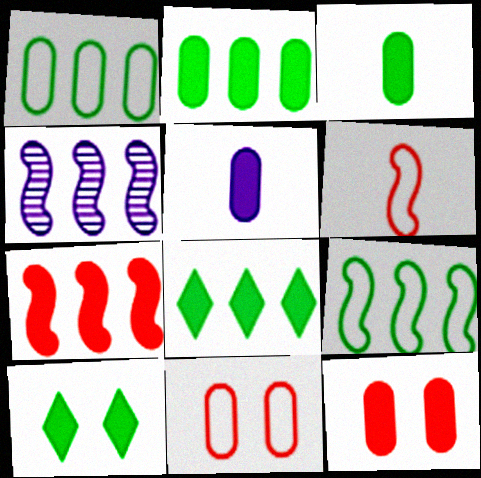[[2, 5, 12], 
[4, 7, 9], 
[5, 7, 10]]